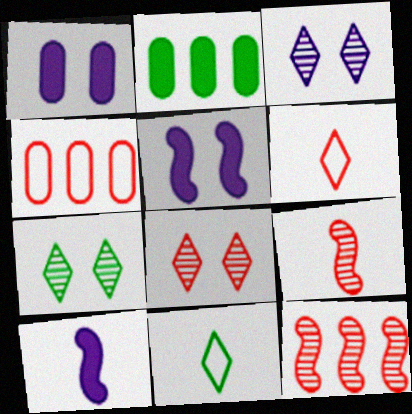[[1, 11, 12], 
[3, 7, 8], 
[4, 7, 10]]